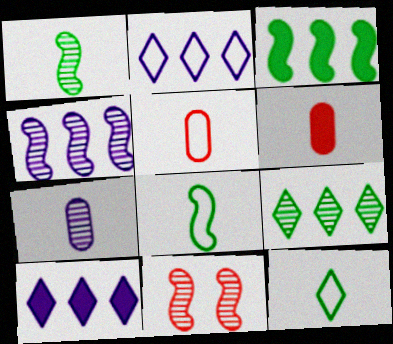[[1, 4, 11], 
[7, 9, 11]]